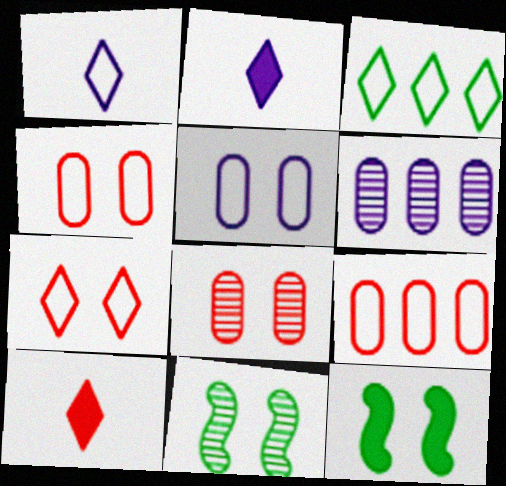[[1, 3, 7], 
[2, 9, 11]]